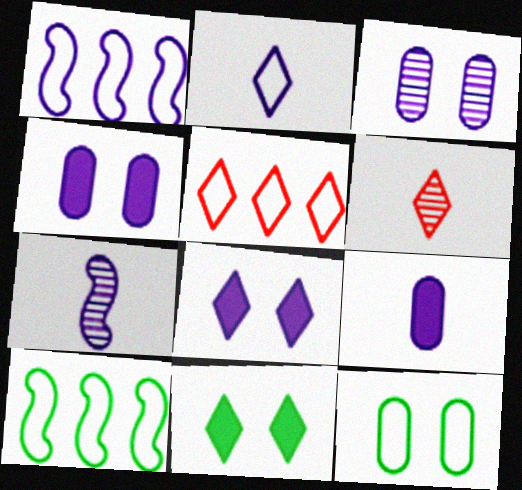[[2, 7, 9], 
[4, 6, 10]]